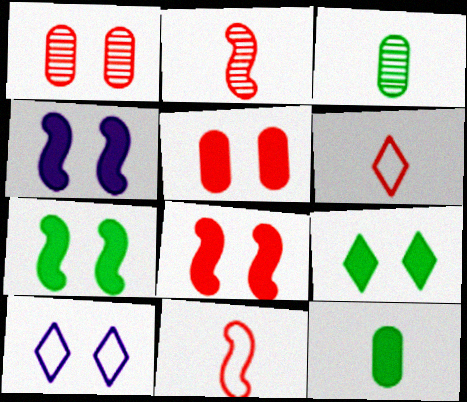[[1, 7, 10], 
[4, 5, 9], 
[4, 7, 8]]